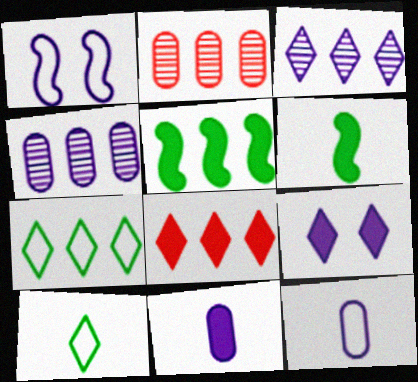[[1, 3, 11], 
[3, 7, 8]]